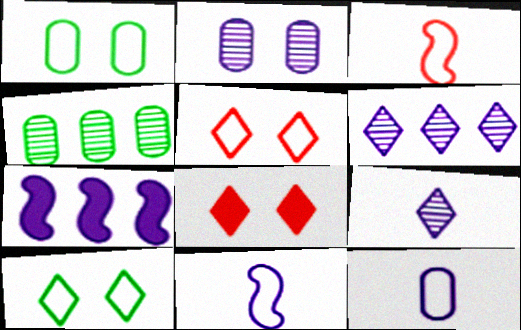[[4, 8, 11]]